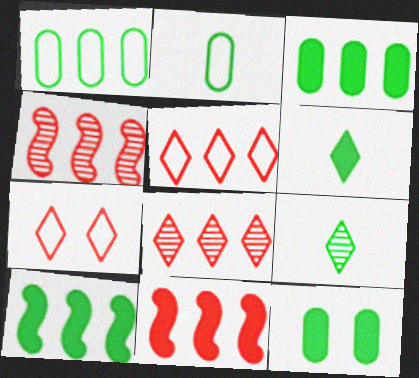[[6, 10, 12]]